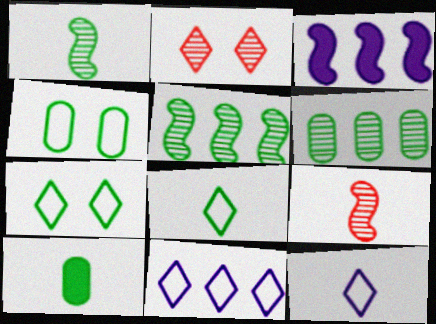[[1, 8, 10], 
[4, 6, 10], 
[5, 7, 10], 
[9, 10, 12]]